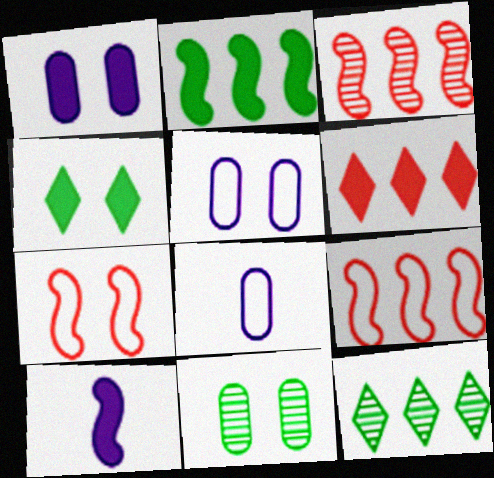[[3, 4, 8]]